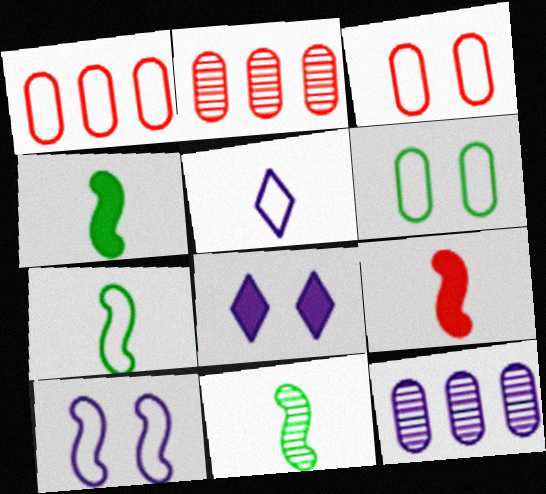[[1, 8, 11], 
[2, 7, 8], 
[4, 7, 11]]